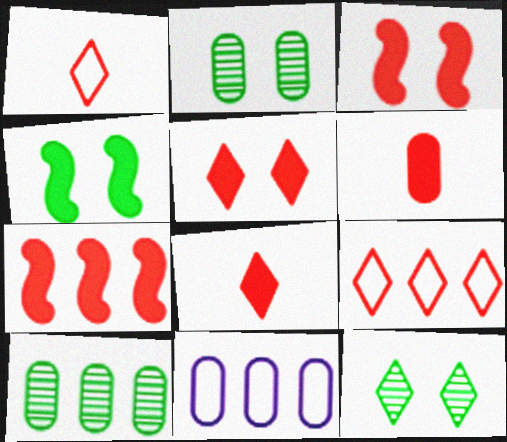[[2, 6, 11], 
[5, 6, 7]]